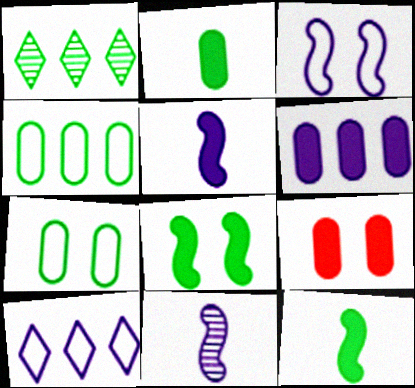[[1, 7, 12], 
[2, 6, 9]]